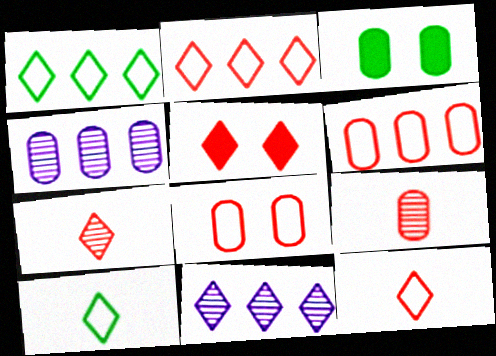[[2, 5, 7], 
[5, 10, 11]]